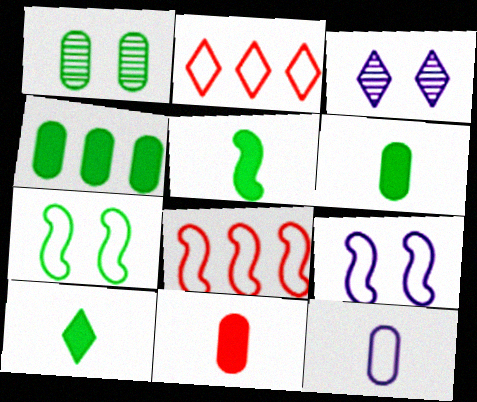[[2, 3, 10], 
[2, 7, 12], 
[3, 6, 8], 
[5, 6, 10]]